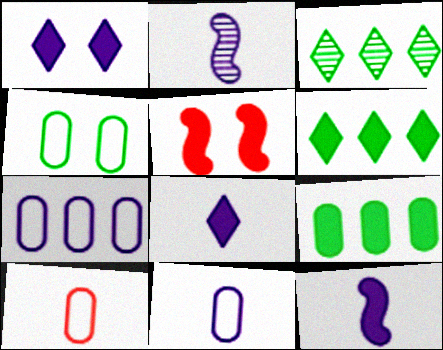[[1, 2, 7], 
[2, 8, 11], 
[3, 5, 11], 
[4, 7, 10], 
[5, 8, 9]]